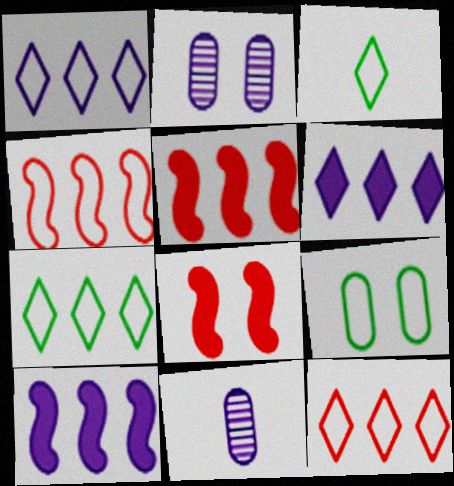[[1, 7, 12], 
[2, 3, 5], 
[7, 8, 11]]